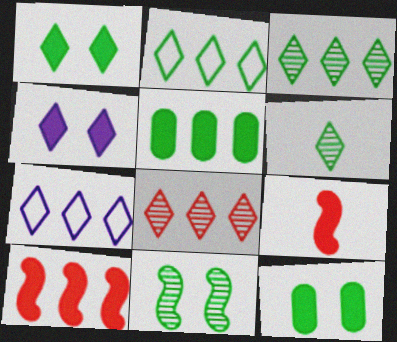[[1, 2, 6], 
[4, 5, 9]]